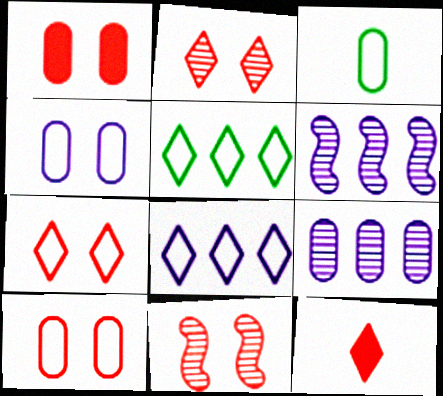[[1, 3, 9], 
[1, 7, 11]]